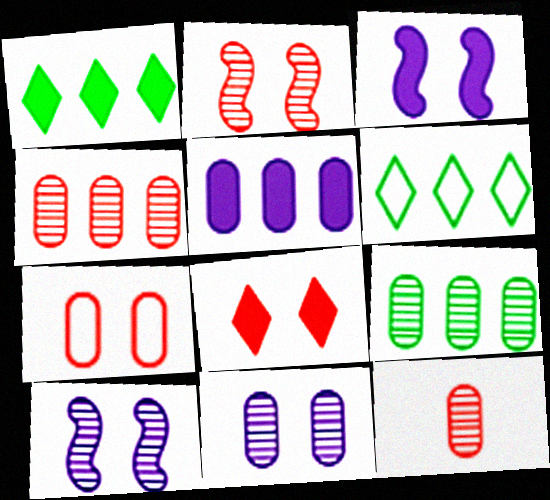[[2, 7, 8], 
[3, 6, 12], 
[9, 11, 12]]